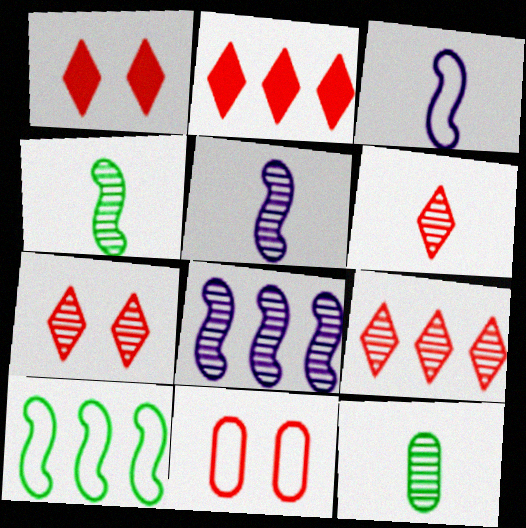[[5, 6, 12], 
[6, 7, 9], 
[7, 8, 12]]